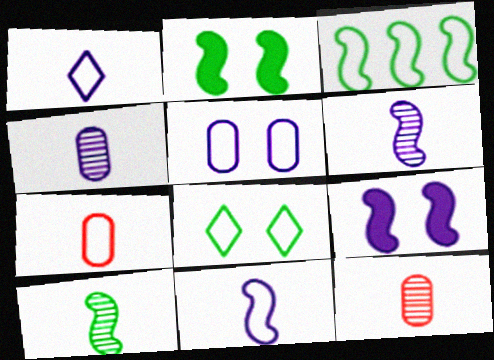[[2, 3, 10]]